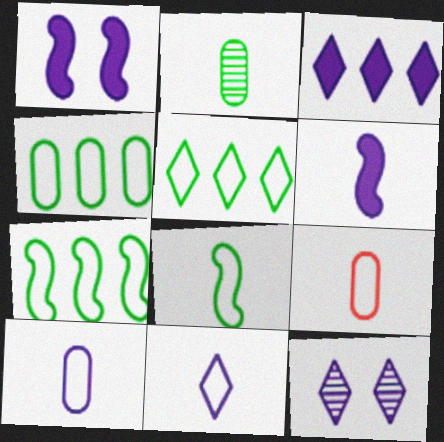[[3, 11, 12], 
[4, 5, 7], 
[8, 9, 11]]